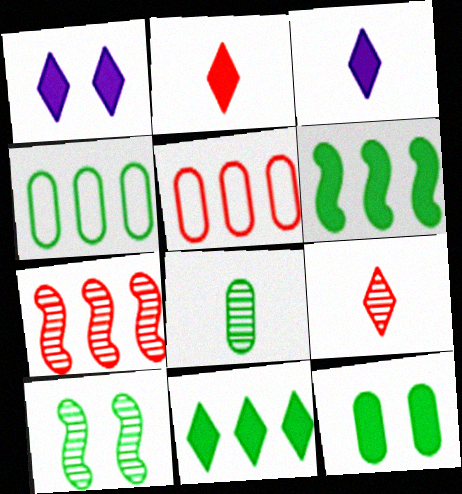[[1, 2, 11], 
[3, 5, 10], 
[4, 8, 12]]